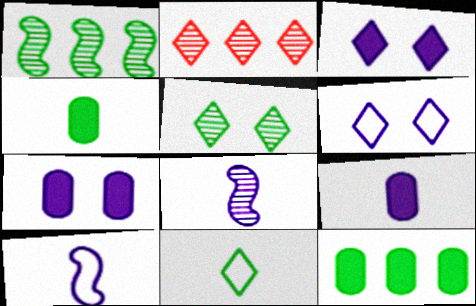[[2, 3, 11]]